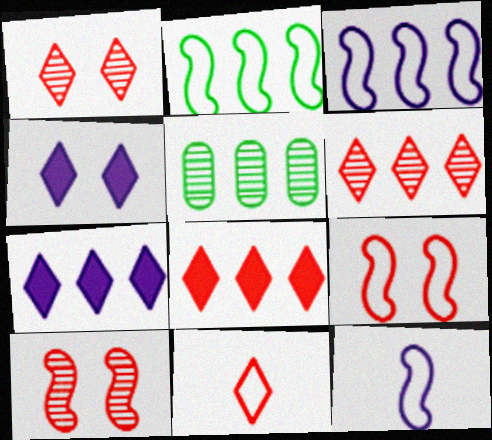[[1, 8, 11], 
[2, 9, 12], 
[3, 5, 8]]